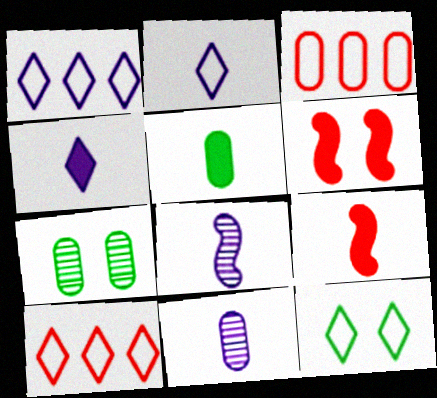[[1, 7, 9], 
[2, 10, 12], 
[4, 5, 9]]